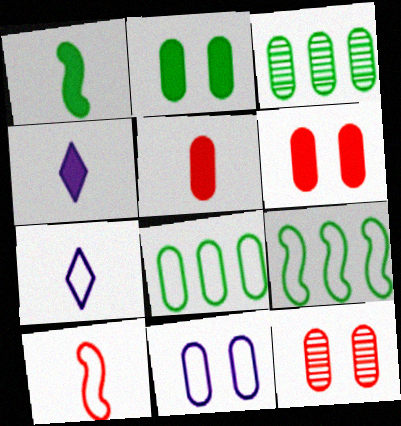[[1, 4, 5], 
[2, 11, 12], 
[3, 5, 11], 
[4, 9, 12]]